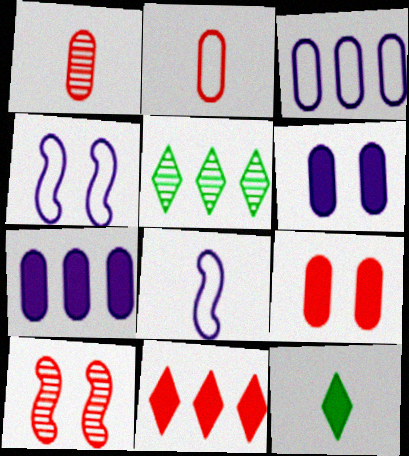[[1, 8, 12], 
[2, 10, 11], 
[3, 10, 12], 
[5, 8, 9]]